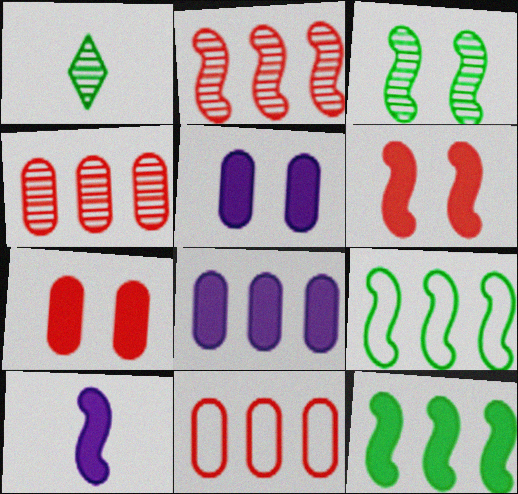[[6, 10, 12]]